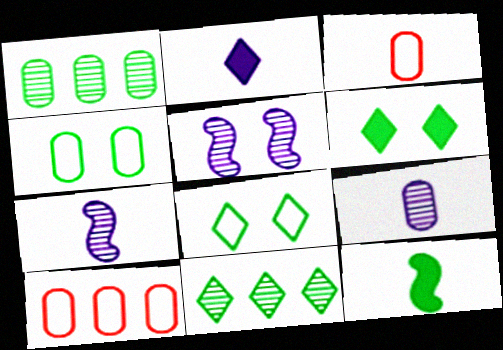[[1, 8, 12], 
[4, 11, 12], 
[6, 7, 10]]